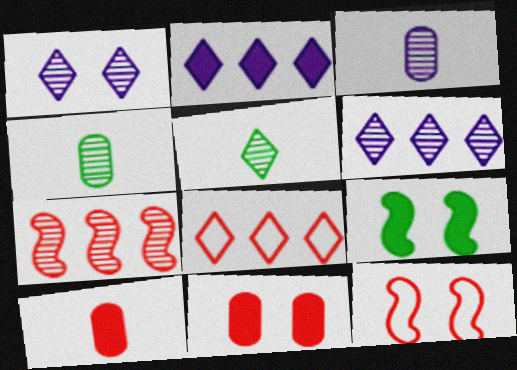[[1, 4, 7], 
[2, 4, 12], 
[2, 9, 10], 
[3, 8, 9]]